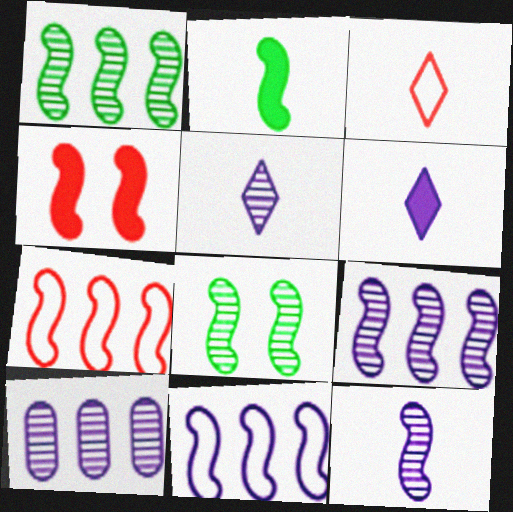[]